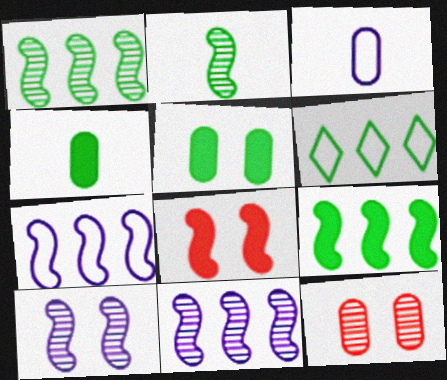[[2, 5, 6], 
[2, 7, 8]]